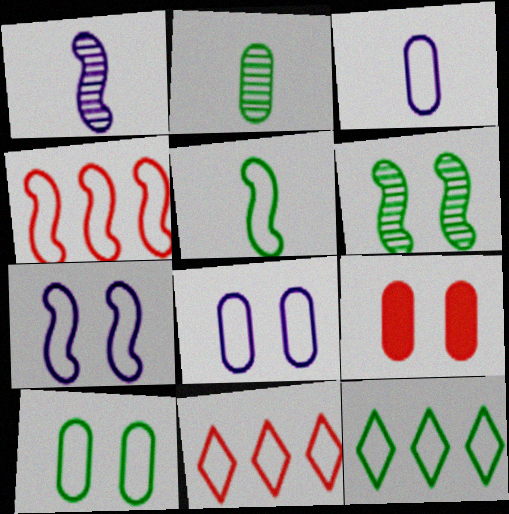[[1, 9, 12], 
[4, 5, 7], 
[5, 8, 11], 
[5, 10, 12]]